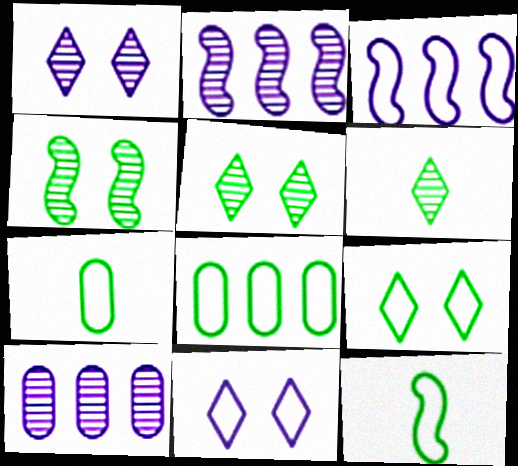[[8, 9, 12]]